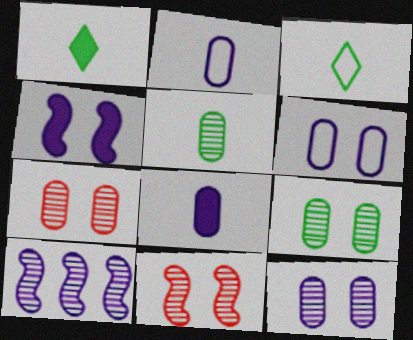[[7, 9, 12]]